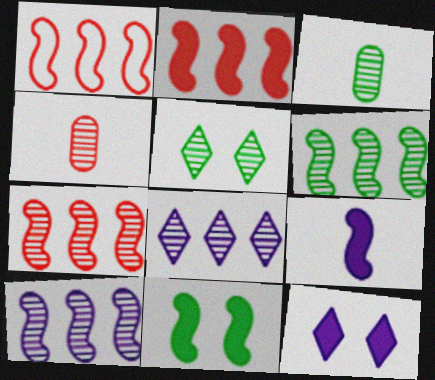[[1, 2, 7], 
[1, 3, 12], 
[2, 9, 11], 
[3, 5, 6], 
[4, 5, 10], 
[6, 7, 10]]